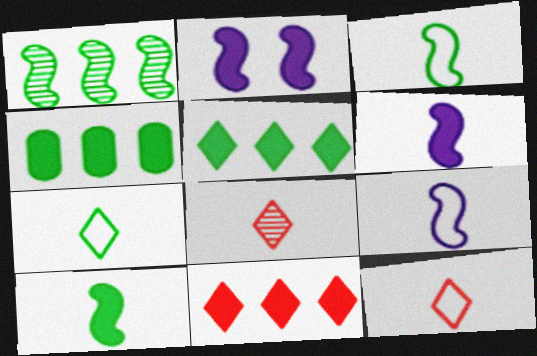[]